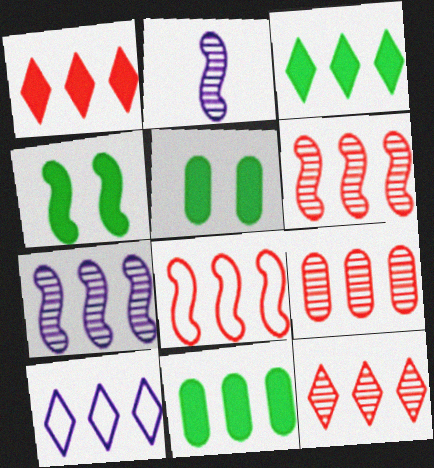[[1, 8, 9], 
[2, 4, 8], 
[3, 10, 12], 
[6, 9, 12], 
[6, 10, 11]]